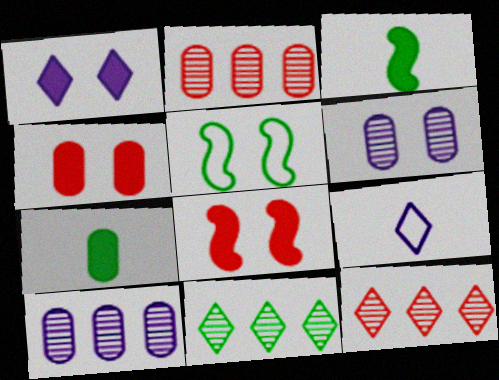[[5, 7, 11]]